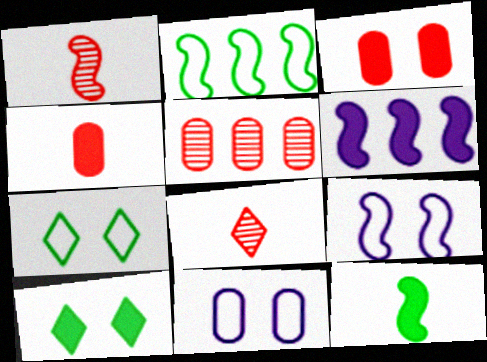[[4, 6, 10]]